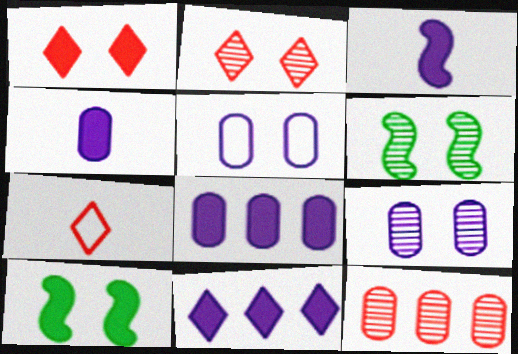[[1, 5, 6], 
[2, 5, 10], 
[2, 6, 9], 
[6, 7, 8]]